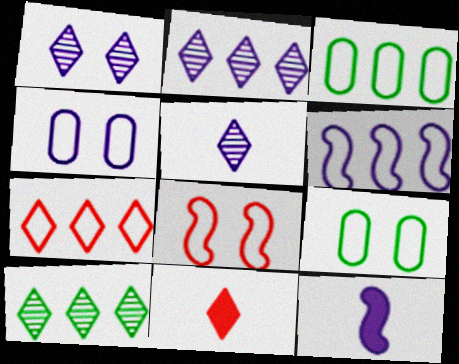[[1, 2, 5], 
[2, 4, 12], 
[3, 6, 7]]